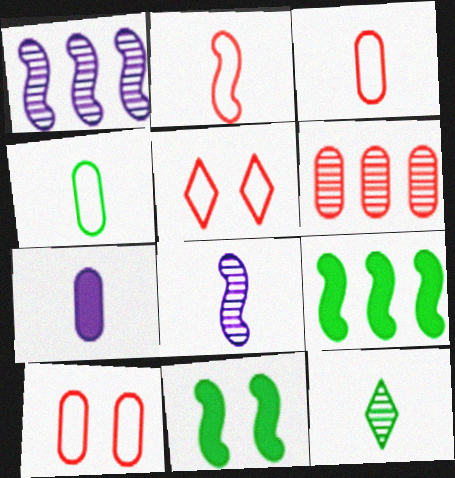[[1, 2, 11], 
[2, 7, 12]]